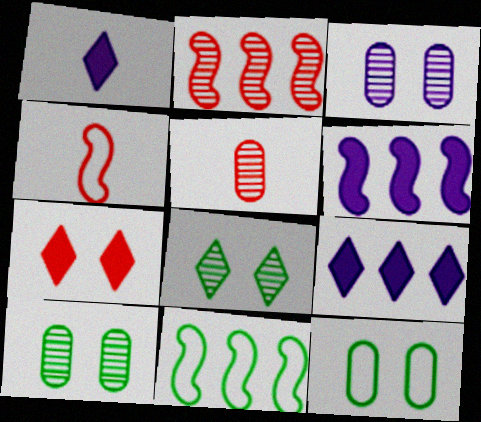[[1, 2, 12], 
[2, 6, 11], 
[4, 9, 10]]